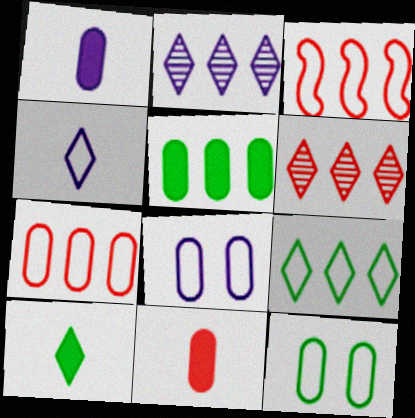[[2, 3, 5], 
[3, 4, 12]]